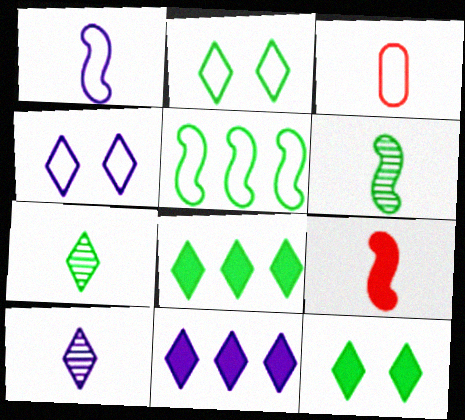[[1, 6, 9], 
[2, 7, 8], 
[3, 4, 5], 
[4, 10, 11]]